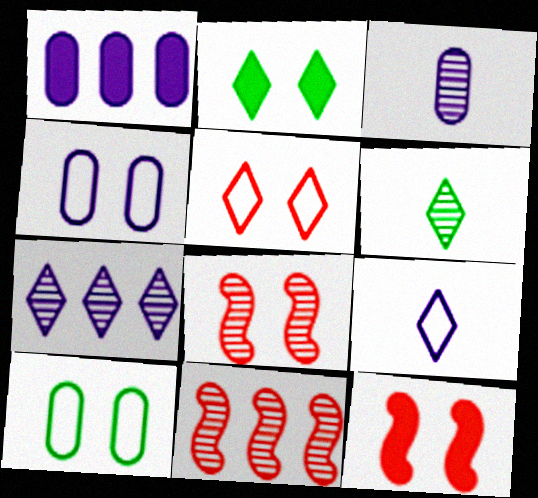[[1, 3, 4], 
[2, 4, 8]]